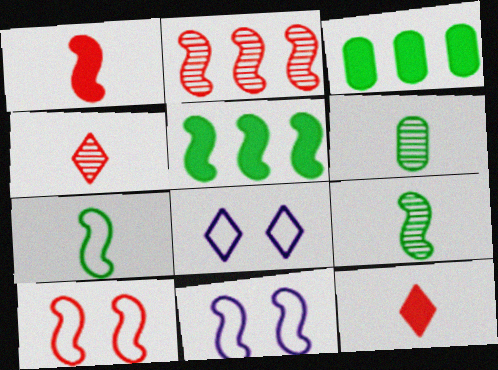[[1, 2, 10], 
[3, 4, 11]]